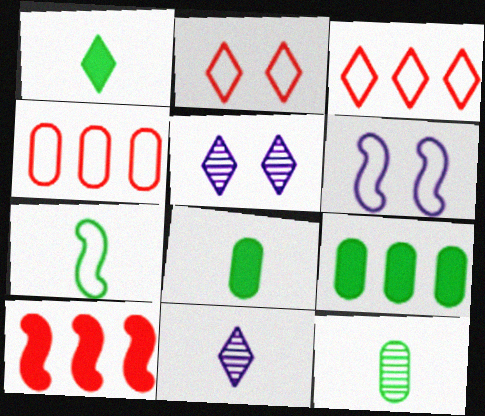[[1, 3, 5], 
[1, 7, 12]]